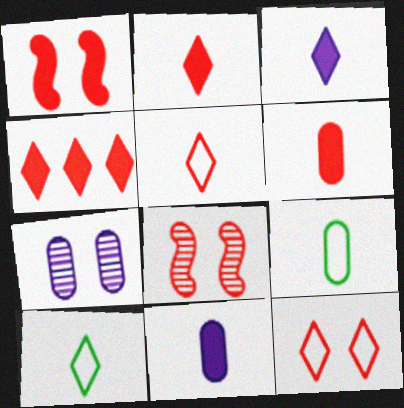[[1, 4, 6]]